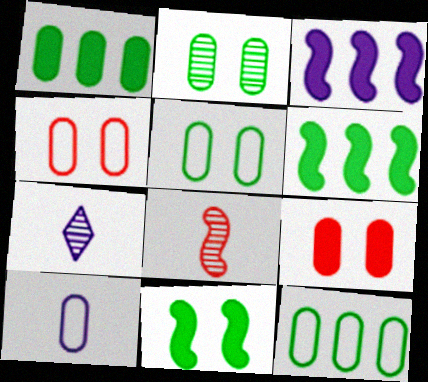[[4, 6, 7], 
[4, 10, 12]]